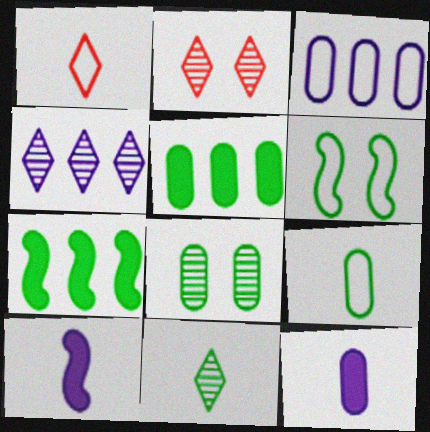[[1, 3, 6], 
[2, 4, 11], 
[5, 6, 11], 
[5, 8, 9]]